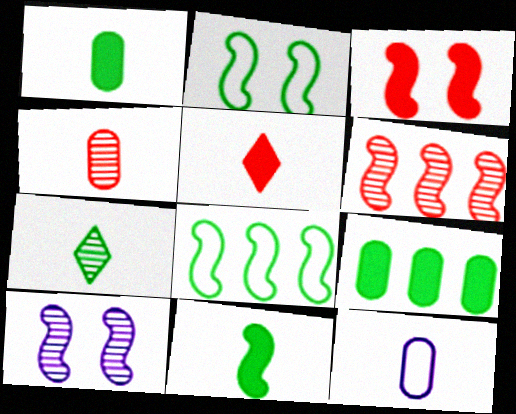[[1, 4, 12], 
[2, 3, 10], 
[2, 7, 9]]